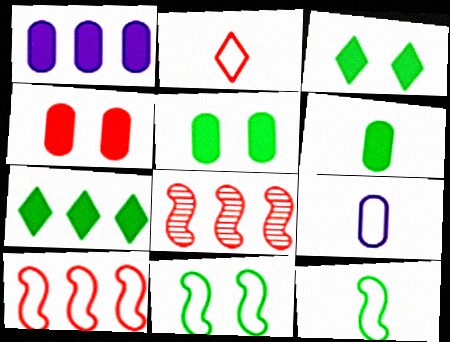[[1, 4, 6], 
[2, 4, 8], 
[2, 9, 12], 
[3, 8, 9]]